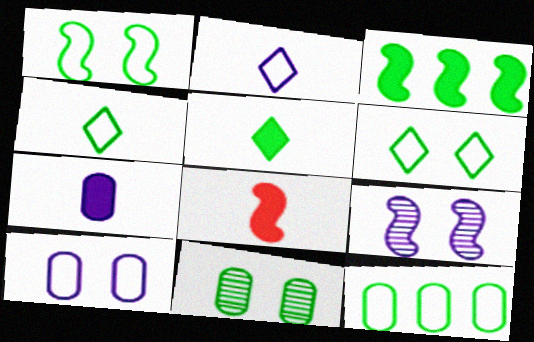[[1, 4, 12], 
[3, 4, 11], 
[5, 7, 8]]